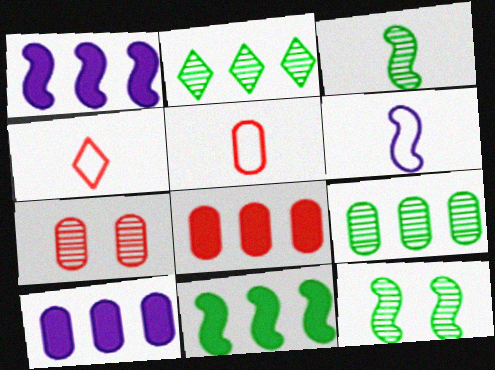[[4, 10, 12], 
[5, 7, 8]]